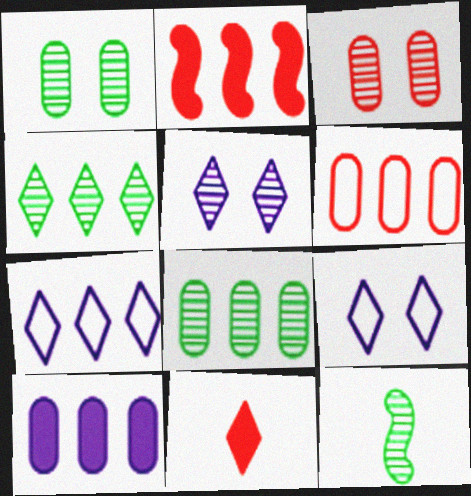[[1, 4, 12], 
[2, 7, 8], 
[4, 9, 11], 
[6, 8, 10]]